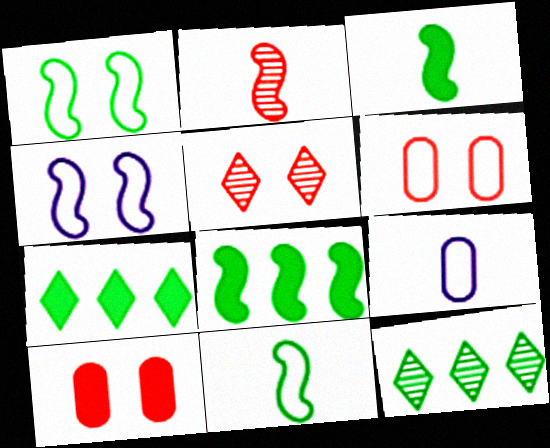[[2, 4, 8], 
[5, 8, 9]]